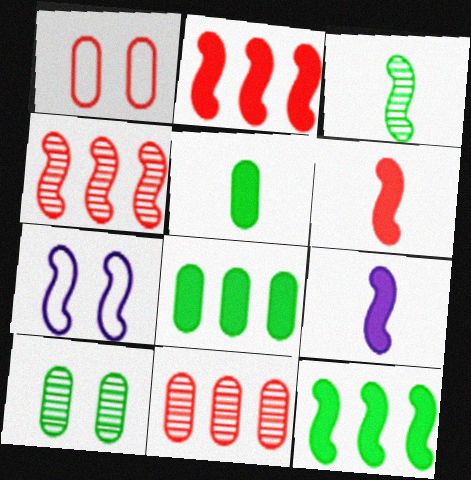[[2, 3, 7]]